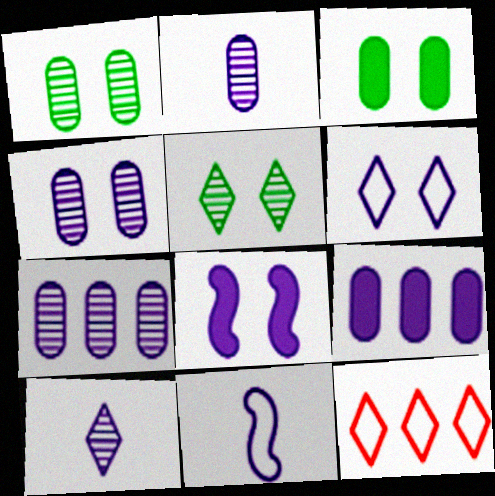[[2, 4, 7], 
[4, 6, 8]]